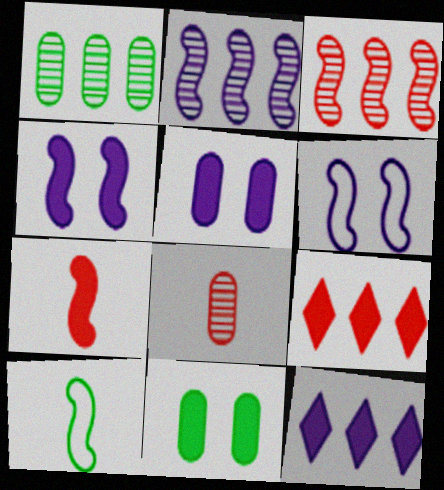[[3, 4, 10], 
[7, 11, 12]]